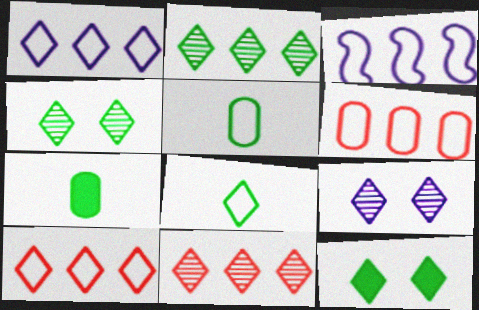[[2, 8, 12]]